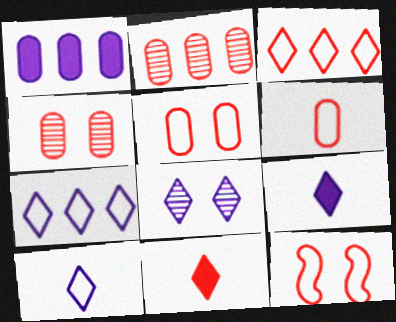[[2, 11, 12], 
[3, 6, 12], 
[7, 8, 9]]